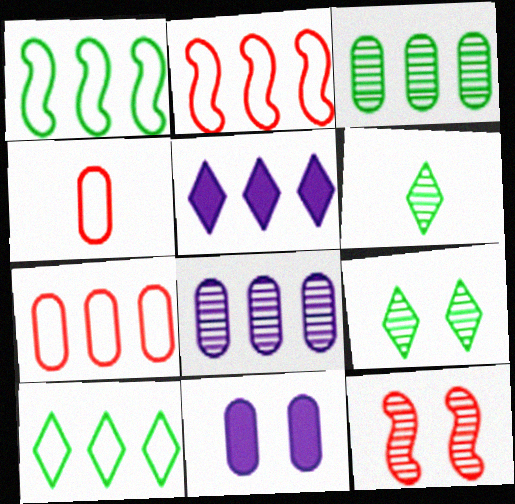[[2, 3, 5], 
[2, 6, 11], 
[3, 4, 11], 
[6, 8, 12]]